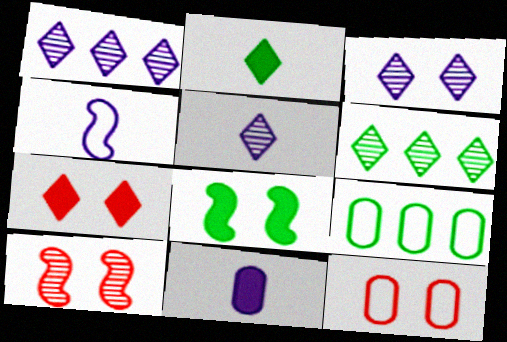[[1, 3, 5], 
[3, 8, 12], 
[4, 5, 11], 
[7, 10, 12]]